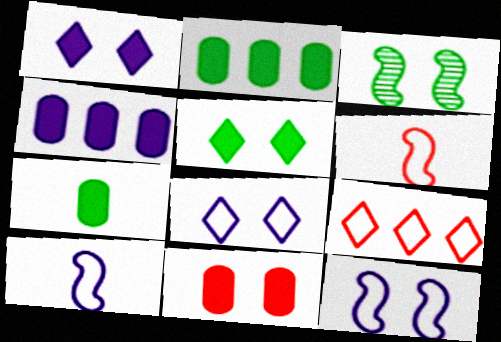[[3, 8, 11], 
[4, 7, 11]]